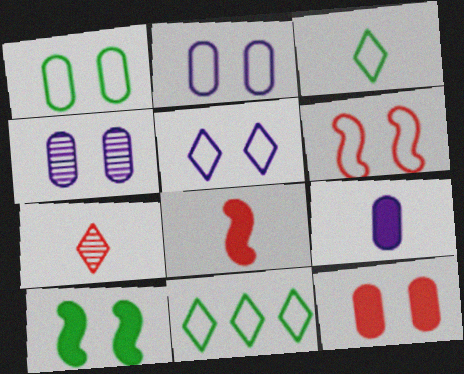[[1, 4, 12], 
[1, 5, 6], 
[4, 8, 11]]